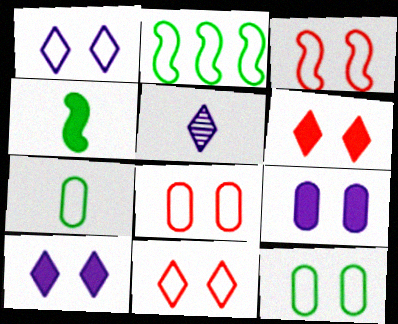[[1, 3, 12], 
[3, 8, 11]]